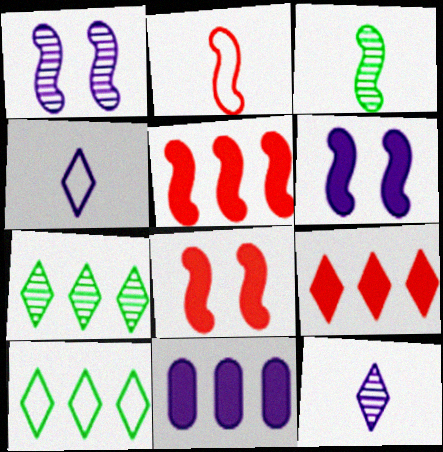[[1, 4, 11]]